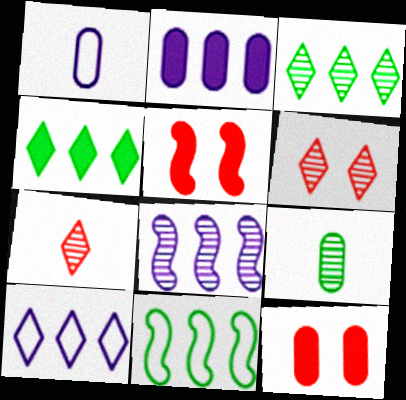[[1, 3, 5], 
[2, 8, 10], 
[5, 9, 10], 
[6, 8, 9]]